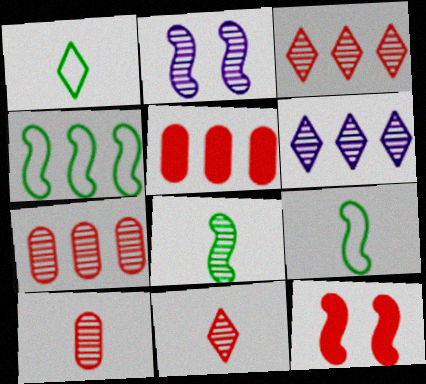[[1, 2, 5], 
[4, 5, 6]]